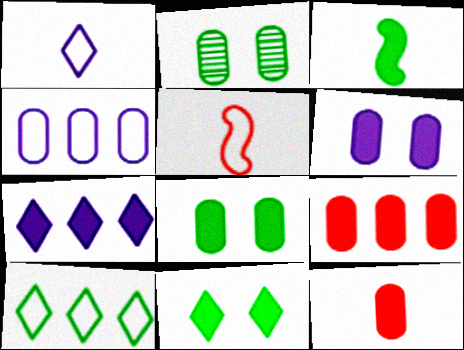[[2, 3, 10], 
[2, 4, 12], 
[2, 5, 7]]